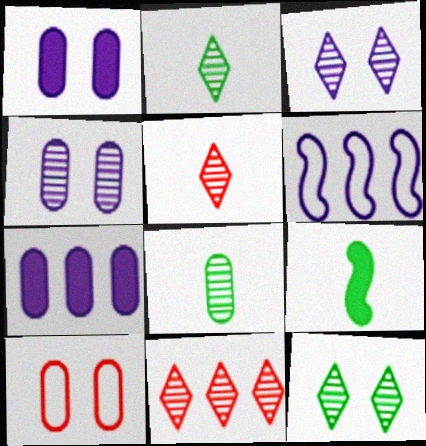[[2, 3, 11], 
[7, 8, 10]]